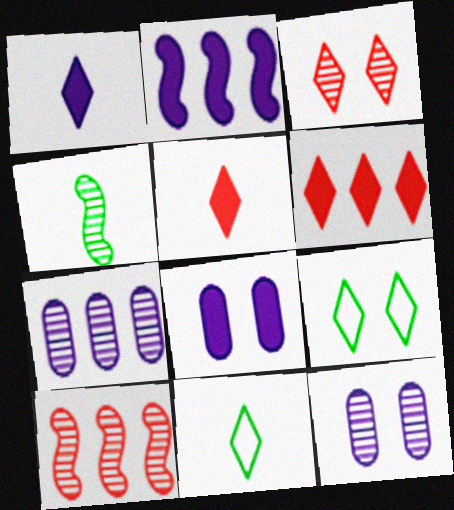[[1, 2, 8], 
[3, 4, 7], 
[8, 10, 11]]